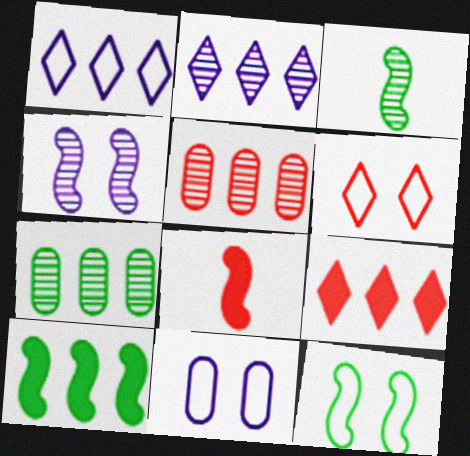[[1, 5, 10], 
[3, 9, 11], 
[3, 10, 12], 
[5, 6, 8], 
[6, 11, 12]]